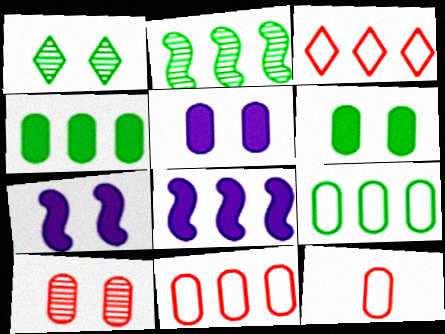[[1, 8, 12]]